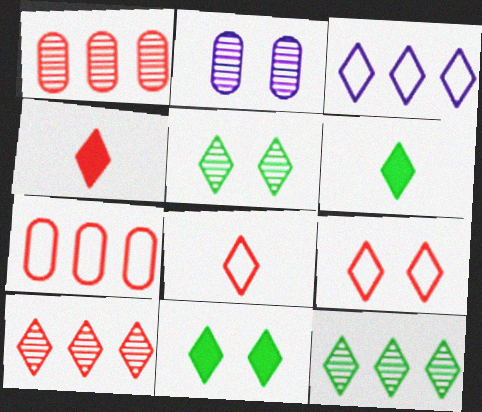[[3, 4, 5], 
[4, 9, 10]]